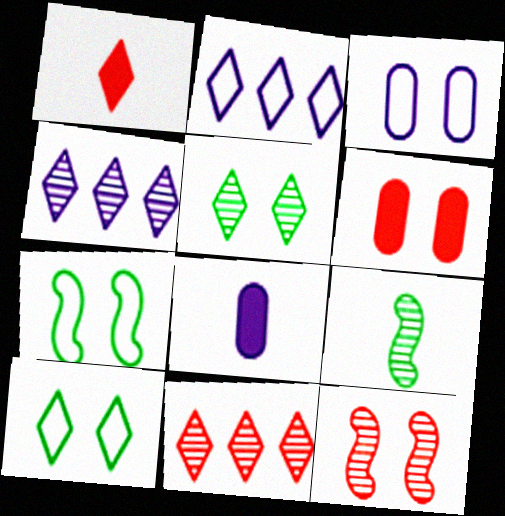[[1, 2, 5], 
[1, 4, 10], 
[2, 6, 9], 
[7, 8, 11]]